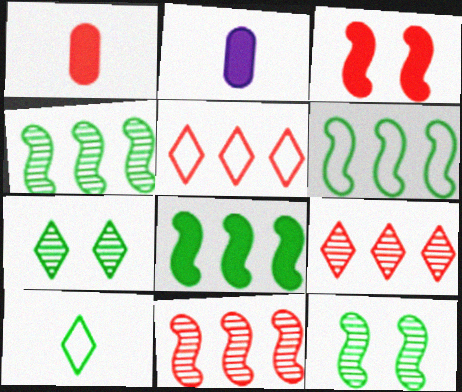[[2, 5, 12], 
[4, 6, 8]]